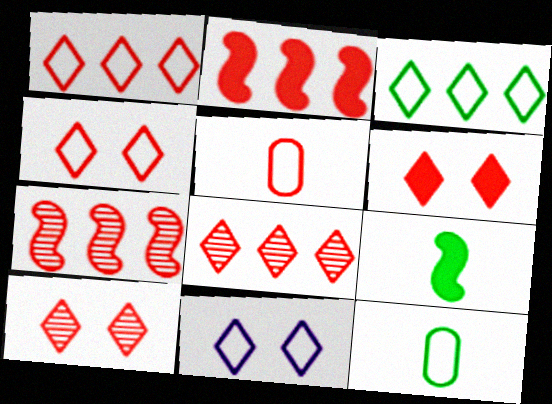[[2, 5, 10], 
[4, 6, 10], 
[5, 6, 7]]